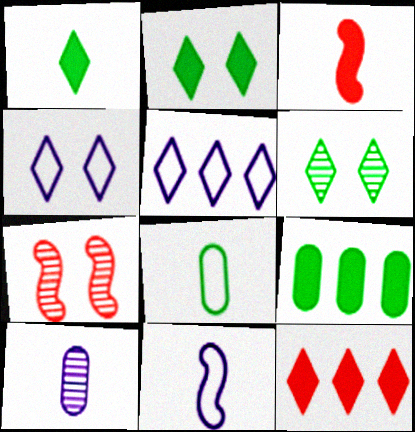[]